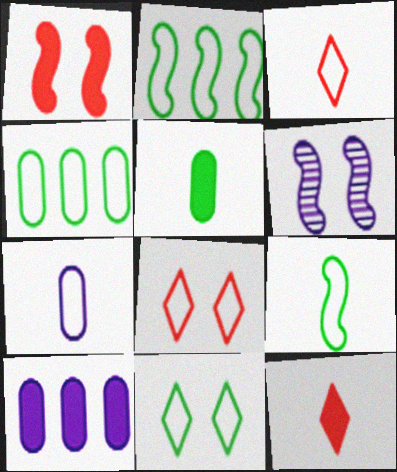[[2, 7, 8], 
[3, 7, 9], 
[4, 6, 12], 
[4, 9, 11]]